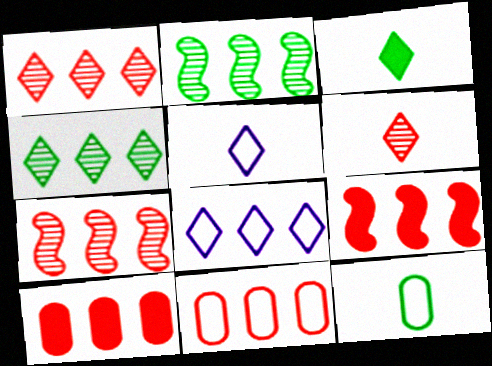[[1, 9, 11], 
[2, 8, 10], 
[3, 5, 6]]